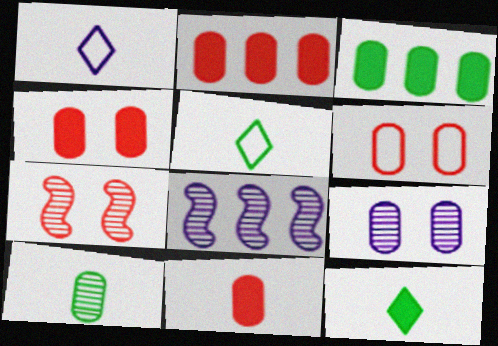[[1, 3, 7], 
[2, 4, 11], 
[4, 5, 8], 
[6, 8, 12]]